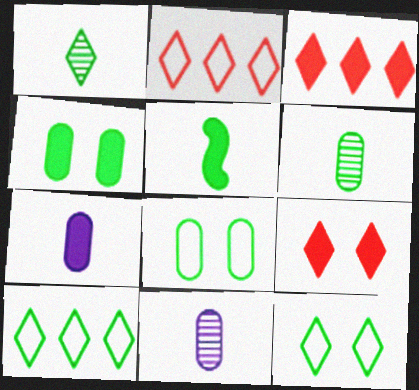[]